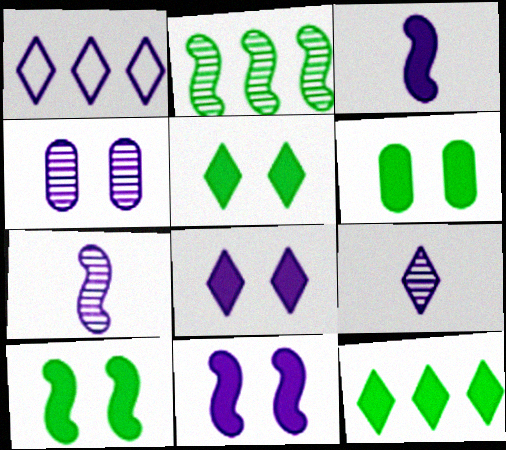[[1, 3, 4], 
[1, 8, 9], 
[5, 6, 10]]